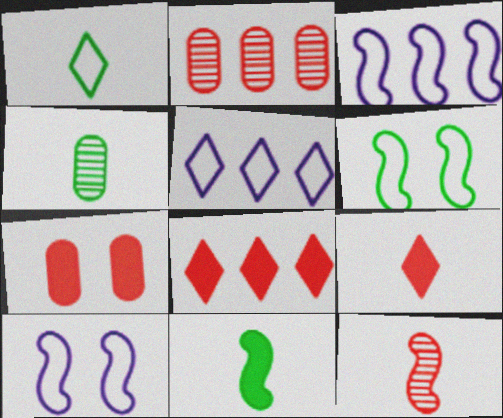[[1, 4, 11], 
[4, 8, 10]]